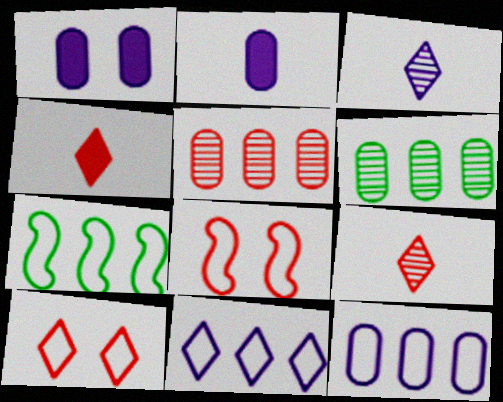[[1, 7, 9], 
[4, 5, 8]]